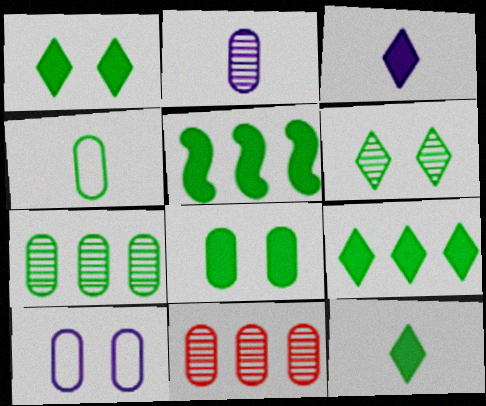[[1, 9, 12], 
[4, 5, 6], 
[4, 7, 8], 
[5, 8, 12]]